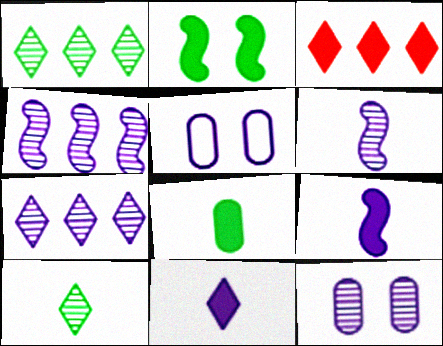[[4, 5, 11], 
[5, 7, 9], 
[6, 7, 12]]